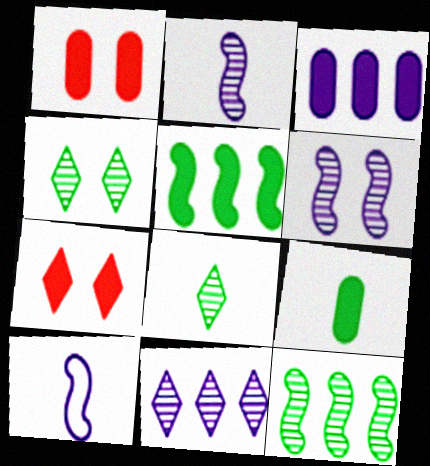[[1, 3, 9]]